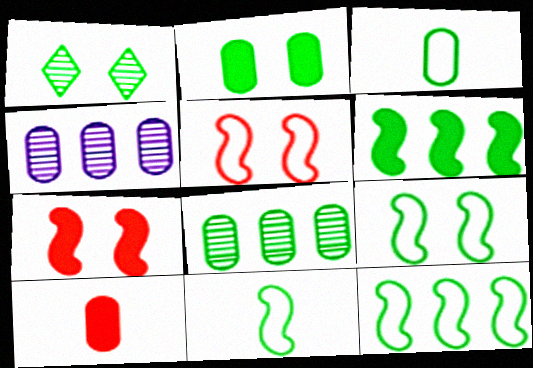[[1, 2, 9], 
[1, 3, 6], 
[2, 3, 8], 
[9, 11, 12]]